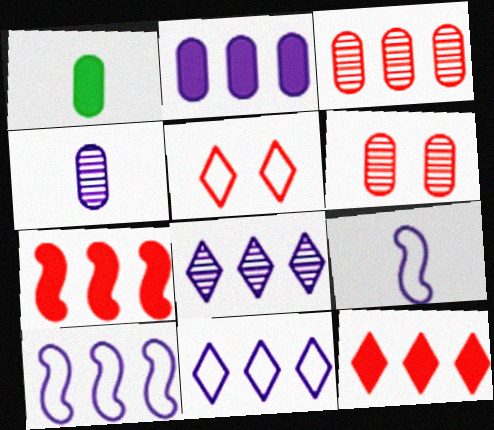[[2, 8, 10]]